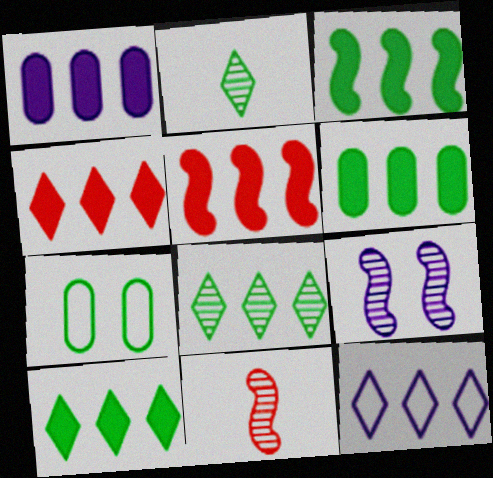[[1, 3, 4], 
[1, 5, 10], 
[2, 3, 7], 
[3, 6, 10], 
[4, 8, 12]]